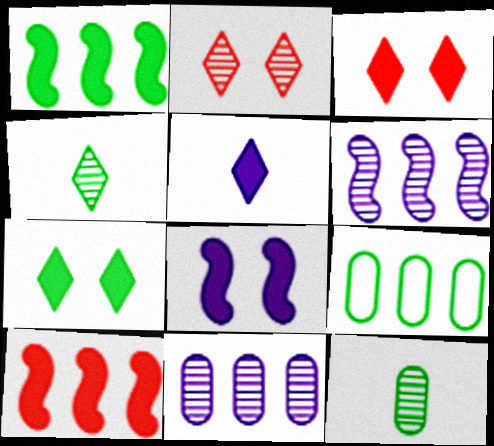[[2, 6, 12]]